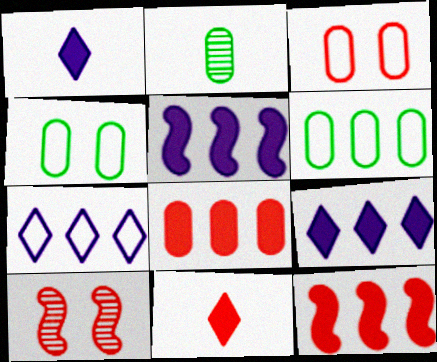[[1, 6, 10]]